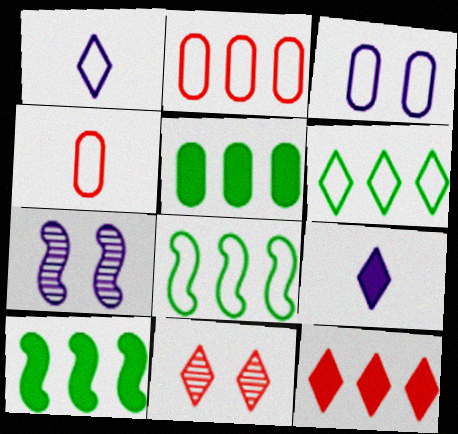[[6, 9, 11]]